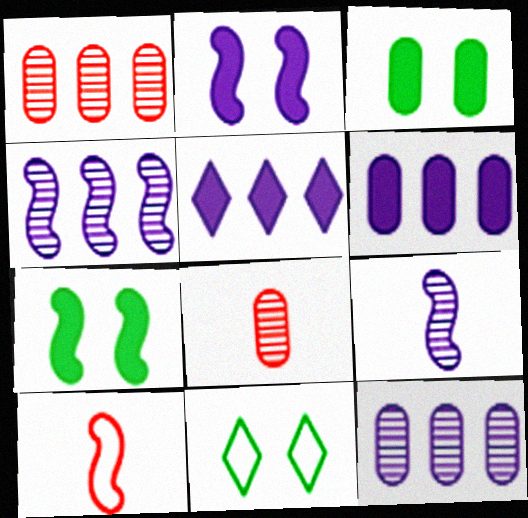[[4, 7, 10]]